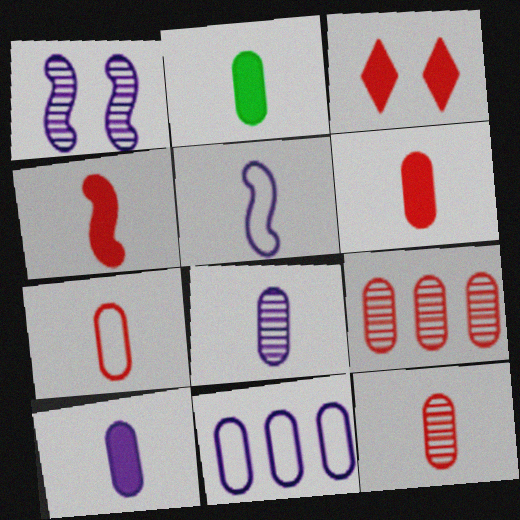[[2, 6, 10], 
[2, 7, 8], 
[6, 7, 12]]